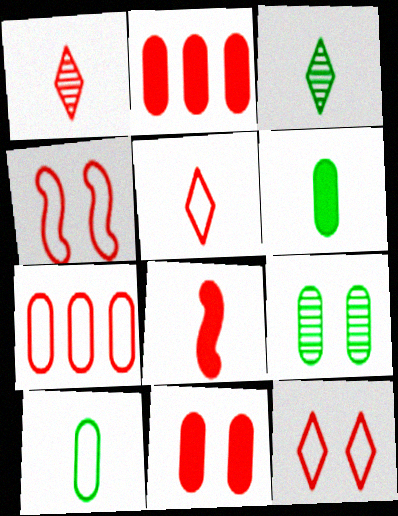[[1, 2, 4], 
[4, 5, 7]]